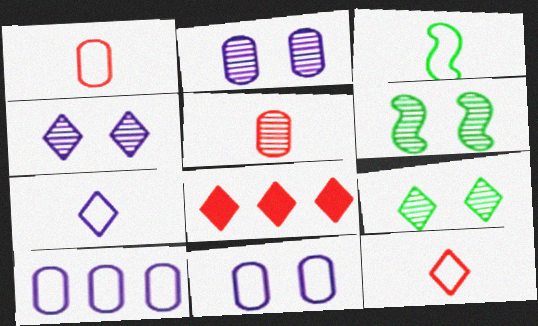[[1, 3, 7], 
[2, 3, 8], 
[7, 8, 9]]